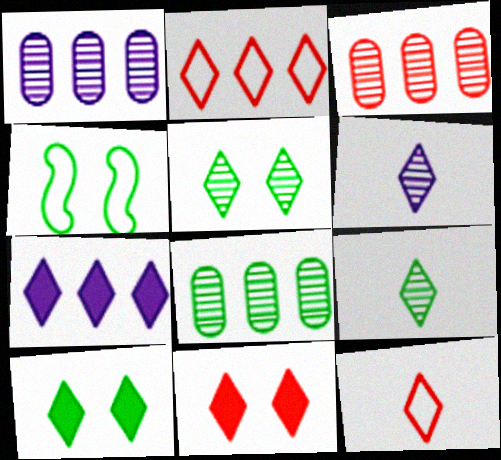[[1, 3, 8], 
[2, 6, 10], 
[5, 7, 12]]